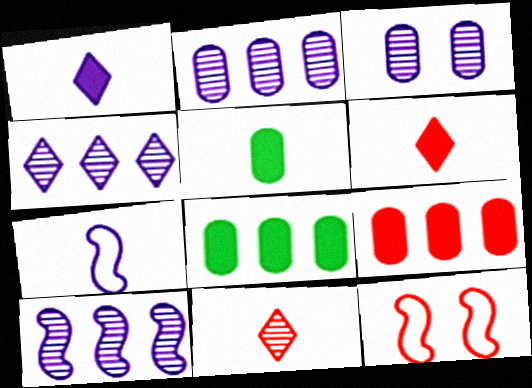[[2, 4, 10], 
[4, 5, 12], 
[5, 7, 11], 
[9, 11, 12]]